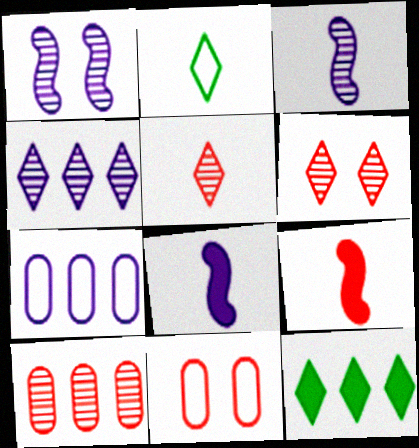[[3, 11, 12]]